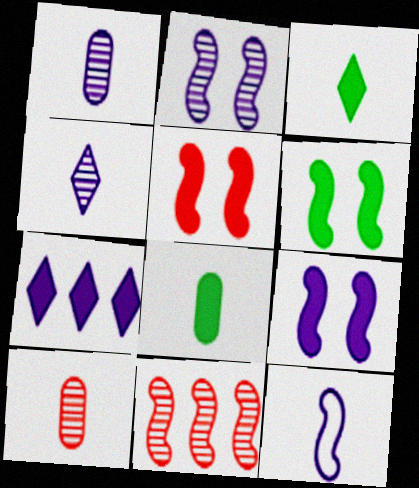[[3, 10, 12], 
[5, 6, 9], 
[5, 7, 8], 
[6, 11, 12]]